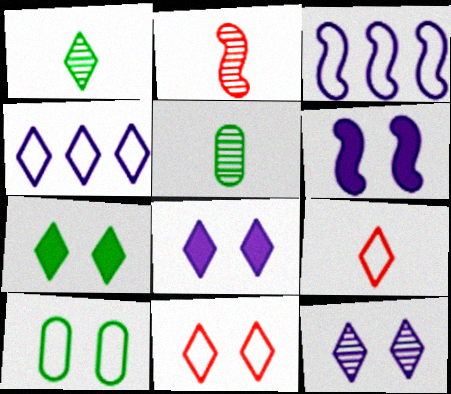[[3, 9, 10], 
[7, 11, 12]]